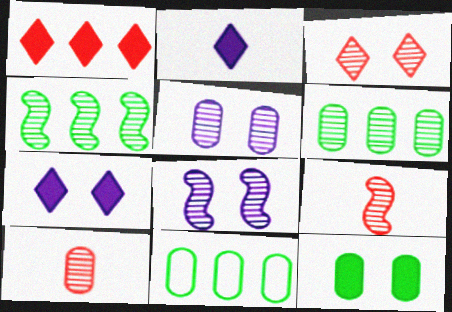[[4, 8, 9], 
[5, 6, 10], 
[7, 9, 11]]